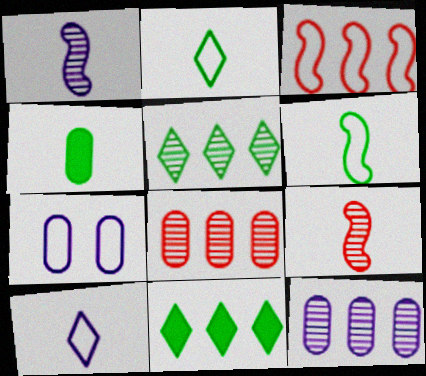[[2, 3, 7], 
[3, 11, 12], 
[4, 7, 8], 
[4, 9, 10], 
[7, 9, 11]]